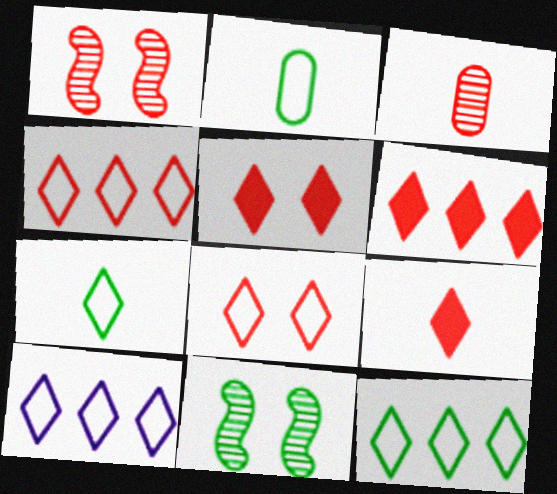[[4, 10, 12], 
[5, 6, 9], 
[7, 8, 10]]